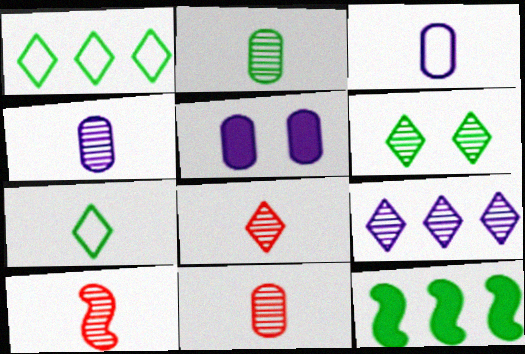[[1, 5, 10], 
[2, 4, 11], 
[6, 8, 9], 
[8, 10, 11]]